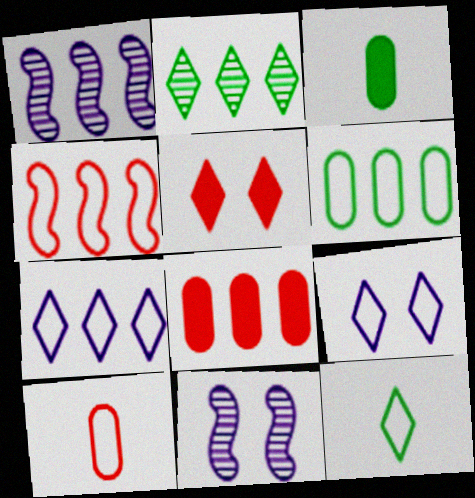[[4, 6, 7], 
[8, 11, 12]]